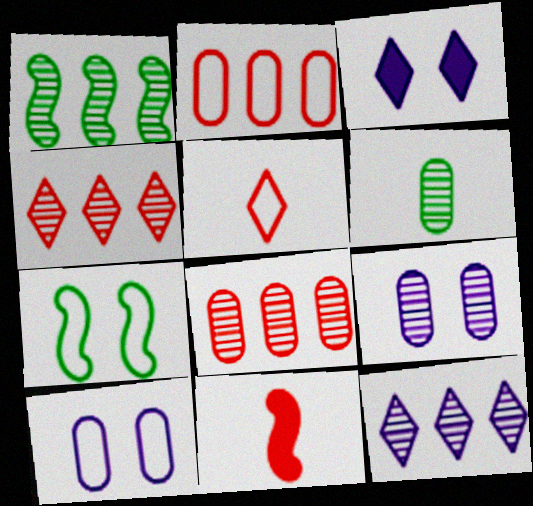[[1, 8, 12], 
[6, 8, 9]]